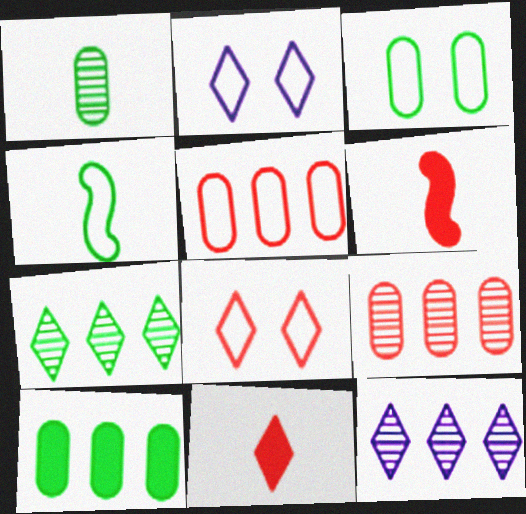[[1, 3, 10], 
[2, 4, 5], 
[2, 7, 11], 
[3, 6, 12], 
[6, 8, 9]]